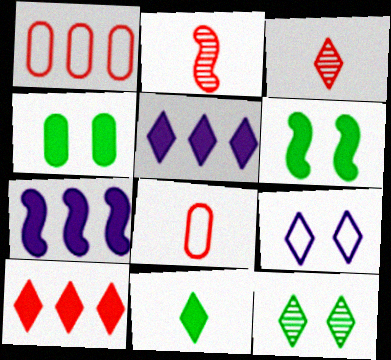[[7, 8, 12]]